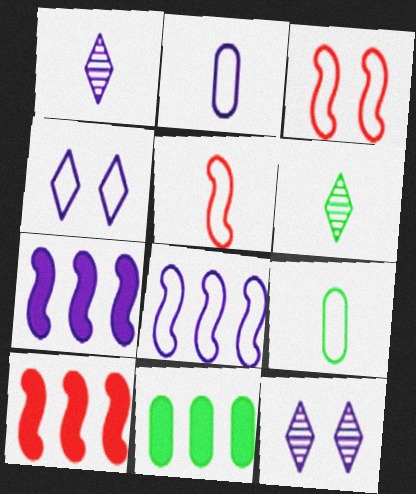[[1, 3, 11], 
[2, 4, 8], 
[2, 7, 12], 
[5, 11, 12], 
[9, 10, 12]]